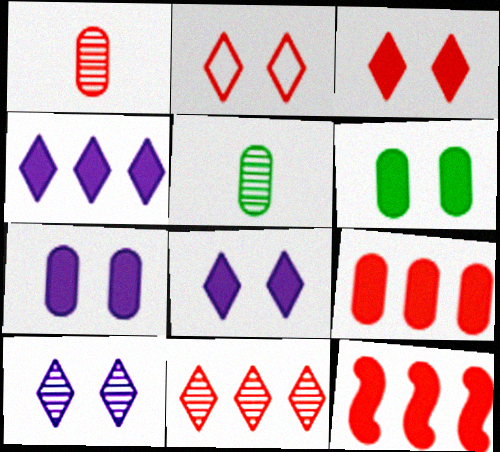[[1, 2, 12]]